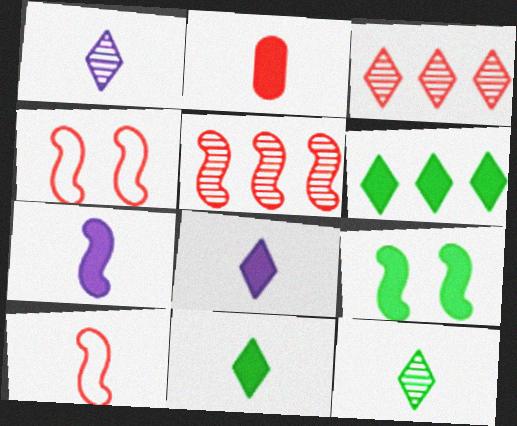[[2, 3, 4], 
[2, 7, 11]]